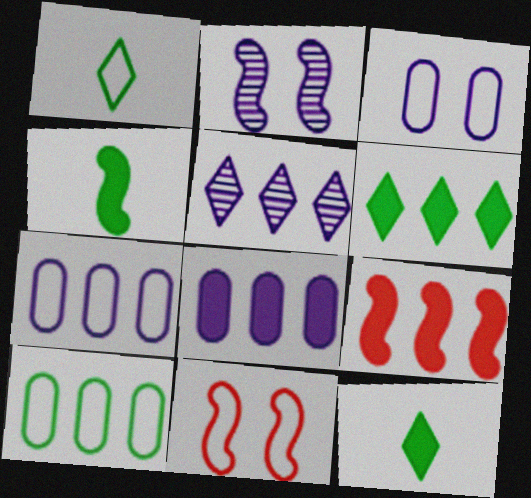[[1, 7, 11], 
[5, 9, 10], 
[6, 8, 9]]